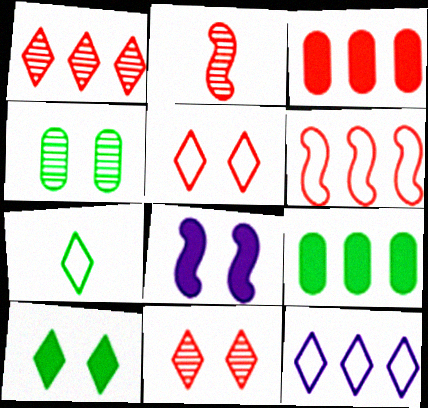[[1, 3, 6], 
[2, 3, 5], 
[4, 5, 8], 
[5, 7, 12]]